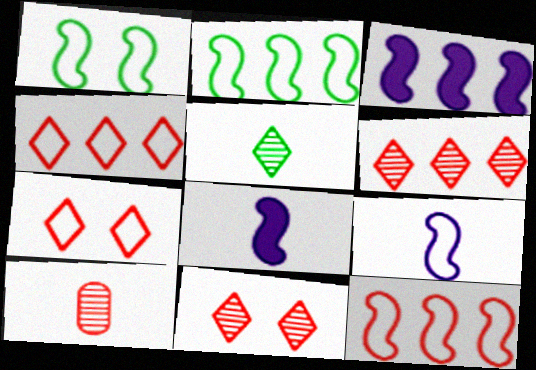[[1, 9, 12]]